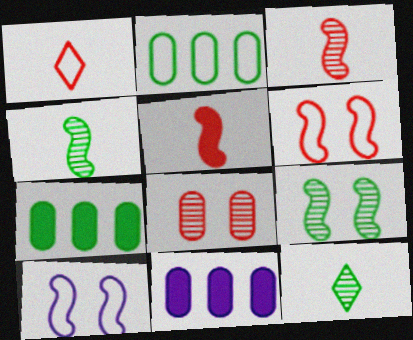[[1, 2, 10], 
[1, 9, 11], 
[6, 11, 12]]